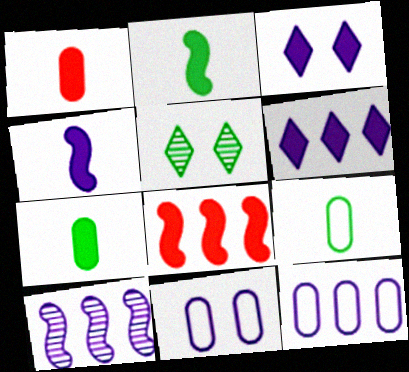[[3, 7, 8], 
[6, 10, 12]]